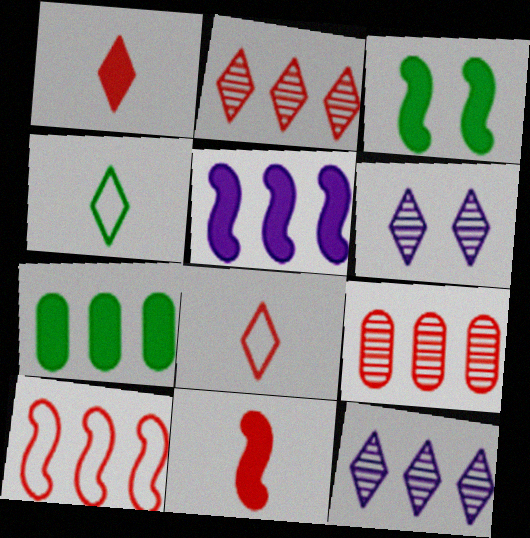[[3, 5, 11], 
[7, 10, 12]]